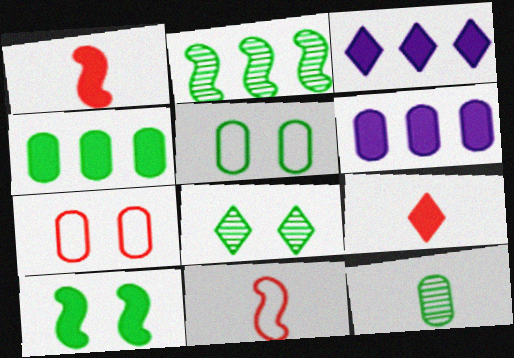[[2, 8, 12], 
[4, 5, 12], 
[5, 8, 10], 
[6, 7, 12], 
[6, 8, 11], 
[6, 9, 10]]